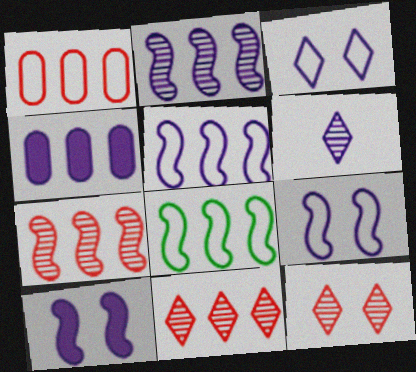[[4, 6, 9], 
[4, 8, 11]]